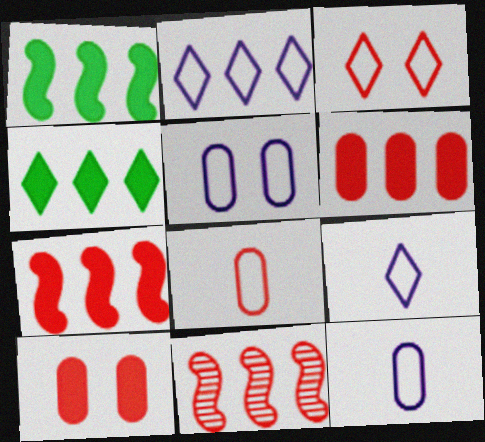[]